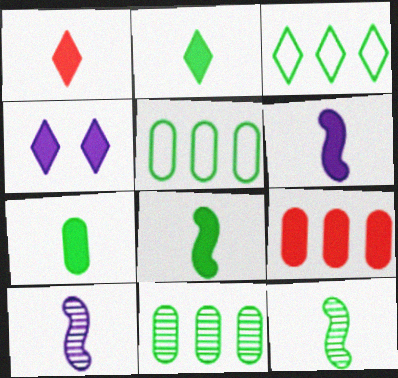[[1, 6, 7], 
[2, 7, 8], 
[4, 8, 9]]